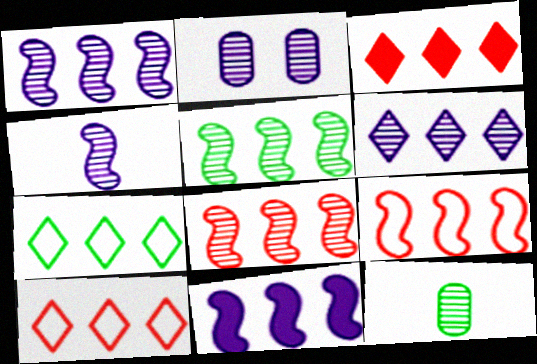[[1, 5, 8], 
[2, 4, 6], 
[3, 6, 7], 
[5, 9, 11]]